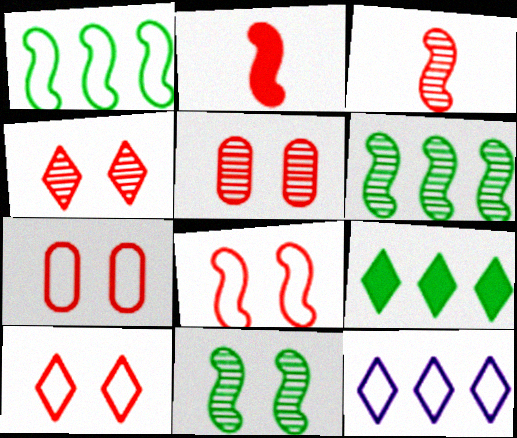[[7, 8, 10]]